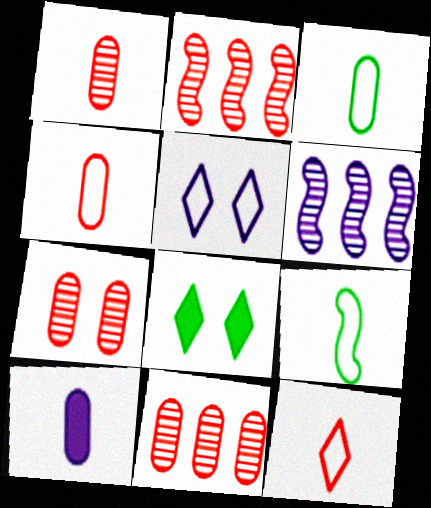[[1, 3, 10], 
[1, 7, 11], 
[4, 6, 8], 
[5, 6, 10]]